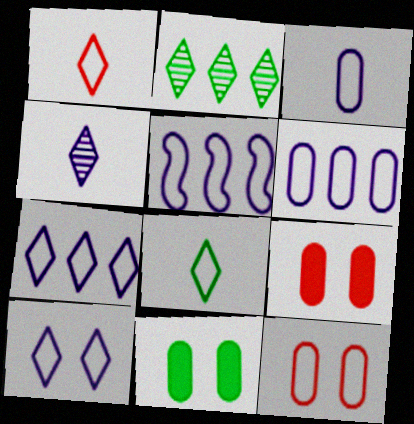[[3, 5, 10], 
[5, 6, 7], 
[5, 8, 12]]